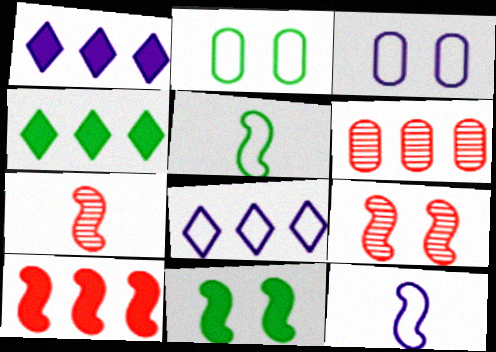[[1, 2, 7], 
[3, 4, 7], 
[3, 8, 12]]